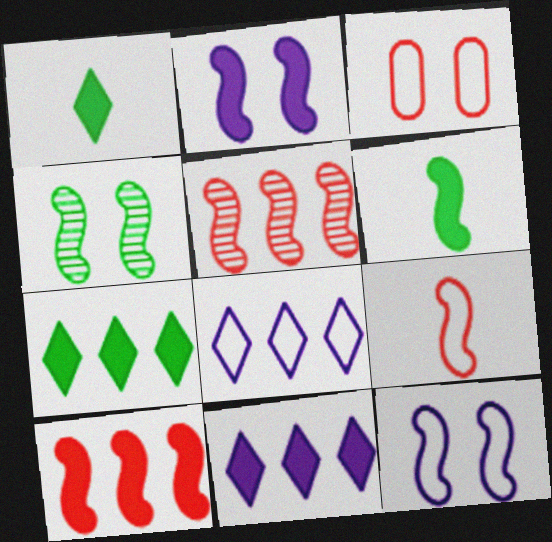[[2, 6, 10], 
[5, 6, 12]]